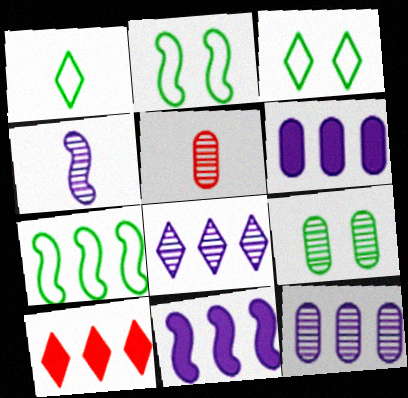[[3, 5, 11], 
[5, 9, 12], 
[7, 10, 12]]